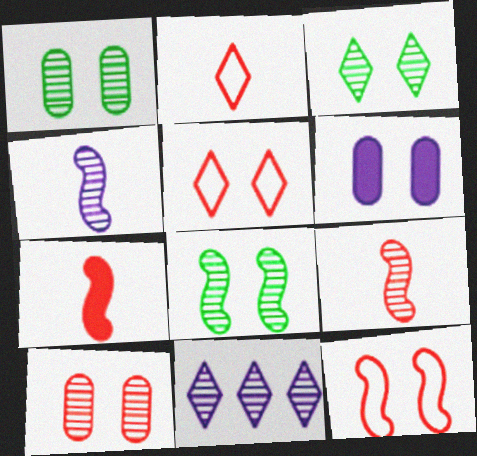[[1, 3, 8], 
[1, 9, 11], 
[3, 6, 12], 
[5, 6, 8]]